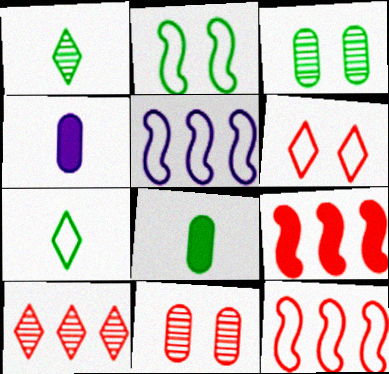[[2, 4, 10]]